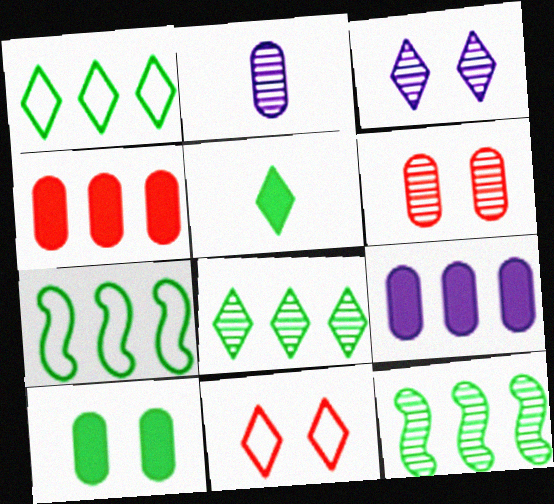[]